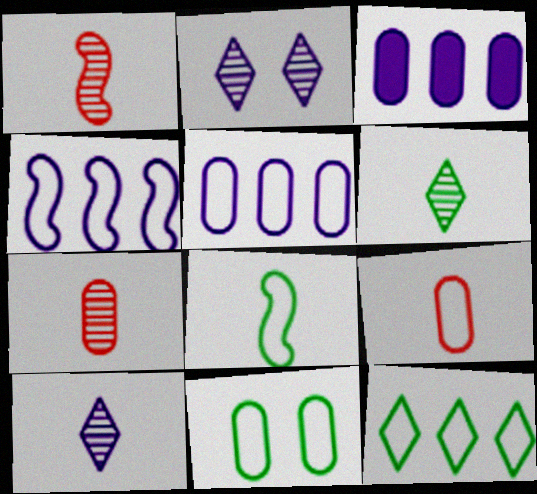[[3, 7, 11], 
[5, 9, 11], 
[8, 11, 12]]